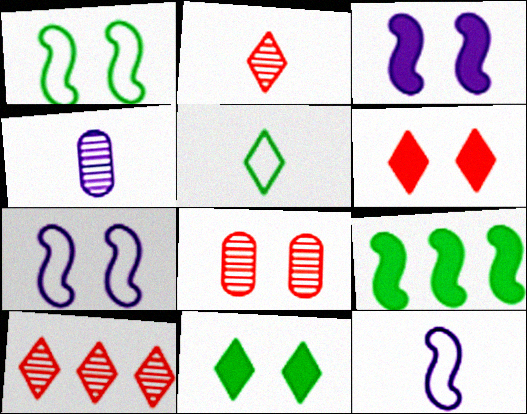[[7, 8, 11]]